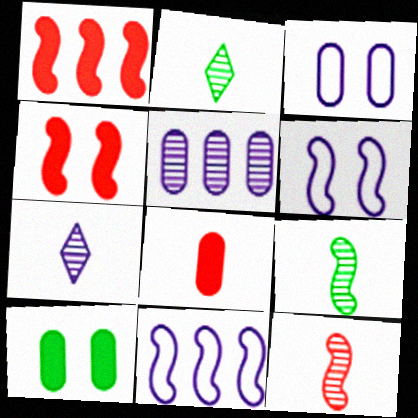[[1, 2, 3], 
[1, 6, 9], 
[4, 9, 11]]